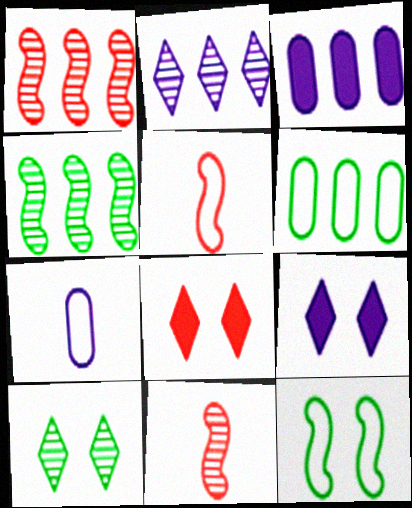[[3, 5, 10], 
[4, 7, 8], 
[6, 9, 11]]